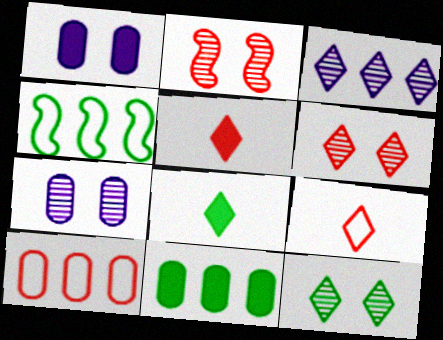[[2, 5, 10], 
[2, 7, 12], 
[4, 5, 7]]